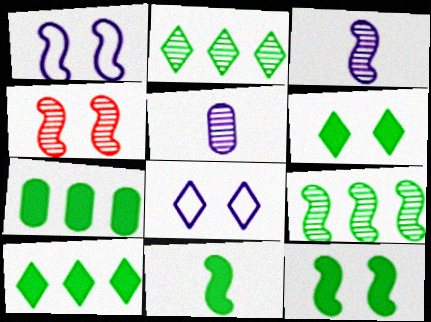[[1, 4, 12], 
[2, 4, 5], 
[3, 4, 9], 
[6, 7, 11]]